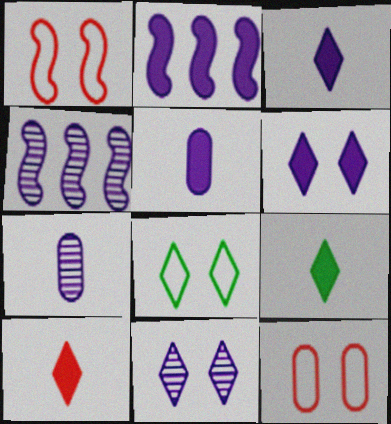[[2, 5, 6], 
[3, 9, 10], 
[4, 7, 11], 
[4, 9, 12]]